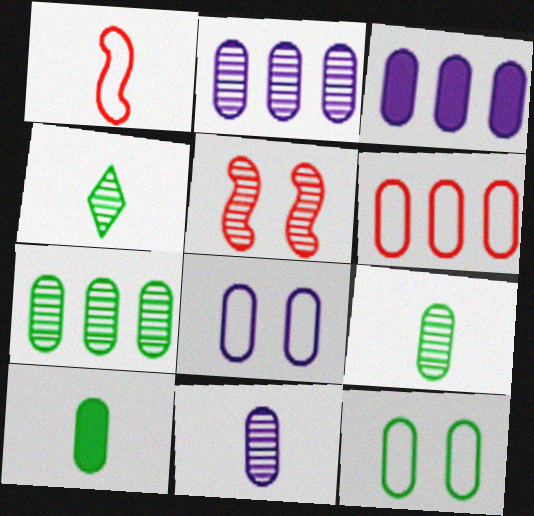[[2, 4, 5], 
[3, 6, 7], 
[3, 8, 11], 
[7, 10, 12]]